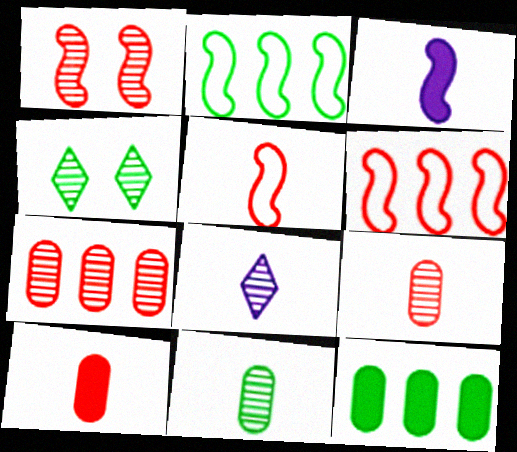[[1, 2, 3]]